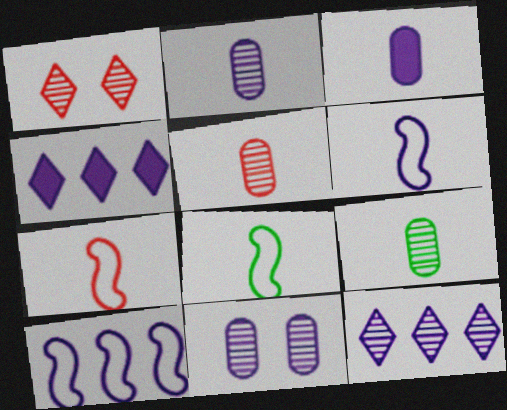[[2, 5, 9], 
[4, 6, 11], 
[6, 7, 8]]